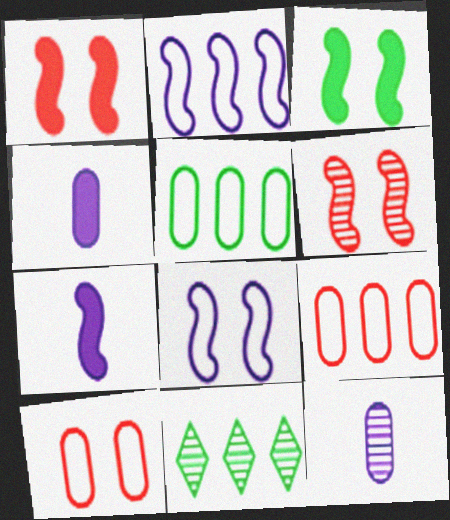[[3, 6, 8], 
[6, 11, 12], 
[7, 10, 11]]